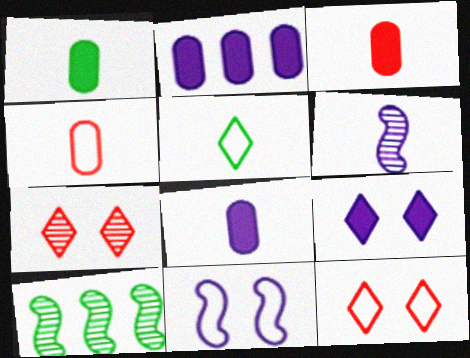[[1, 3, 8], 
[3, 5, 6], 
[4, 9, 10], 
[8, 10, 12]]